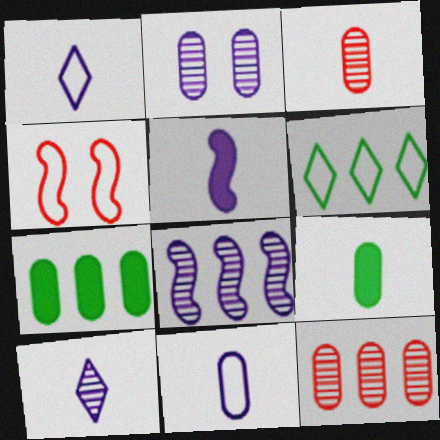[[2, 8, 10], 
[3, 9, 11], 
[4, 6, 11], 
[4, 7, 10], 
[5, 10, 11]]